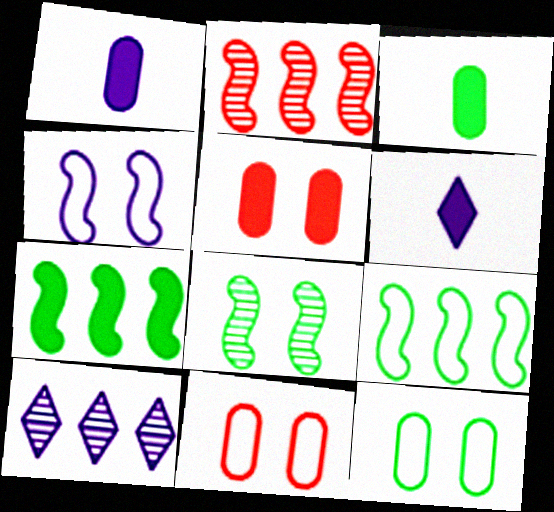[[1, 4, 10], 
[2, 6, 12], 
[5, 6, 7]]